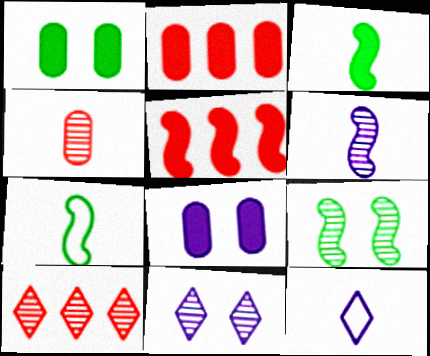[[2, 7, 11], 
[2, 9, 12], 
[3, 4, 12], 
[7, 8, 10]]